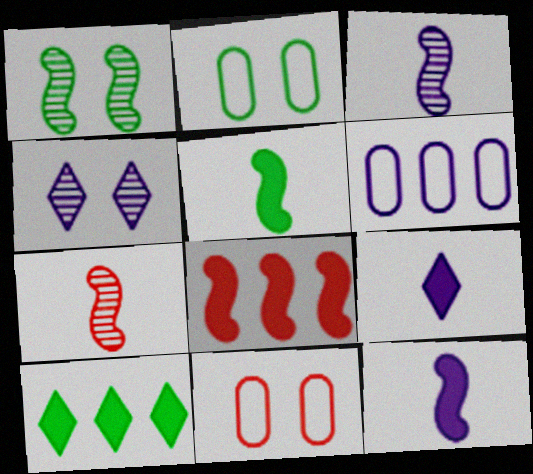[[3, 10, 11], 
[4, 6, 12]]